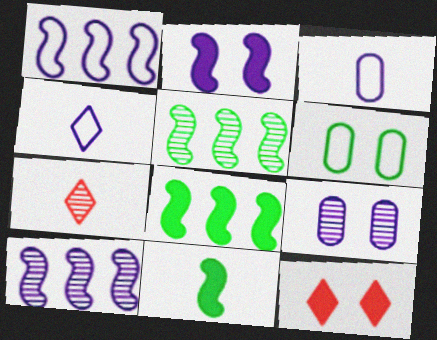[[3, 5, 12], 
[3, 7, 11], 
[5, 7, 9]]